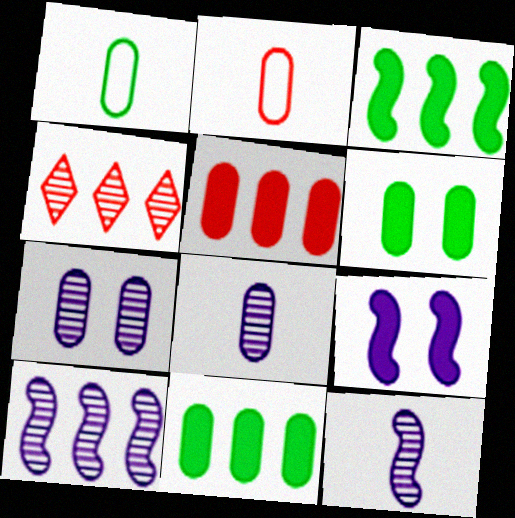[[1, 4, 9], 
[1, 5, 7], 
[2, 7, 11]]